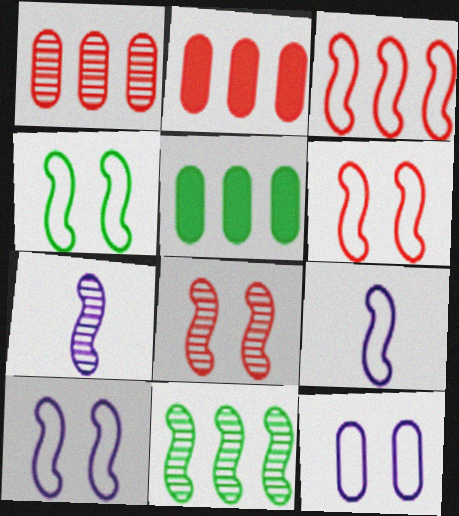[[3, 4, 9], 
[4, 6, 10], 
[7, 8, 11]]